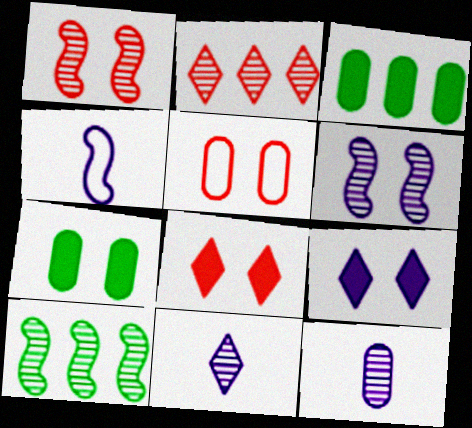[[1, 5, 8], 
[2, 4, 7], 
[3, 5, 12]]